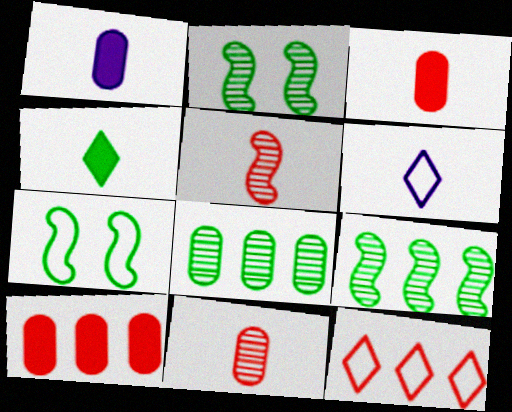[[1, 2, 12], 
[2, 6, 10], 
[4, 7, 8]]